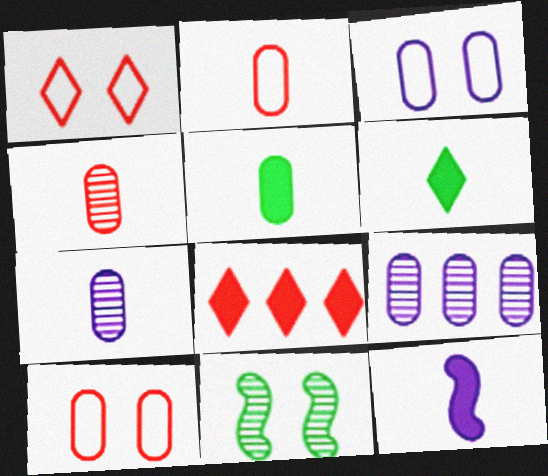[[2, 5, 7], 
[5, 9, 10]]